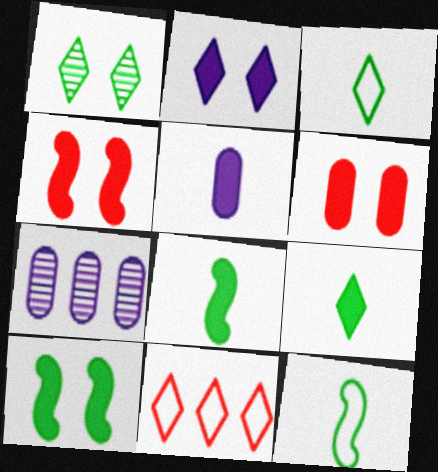[[2, 6, 10], 
[3, 4, 7]]